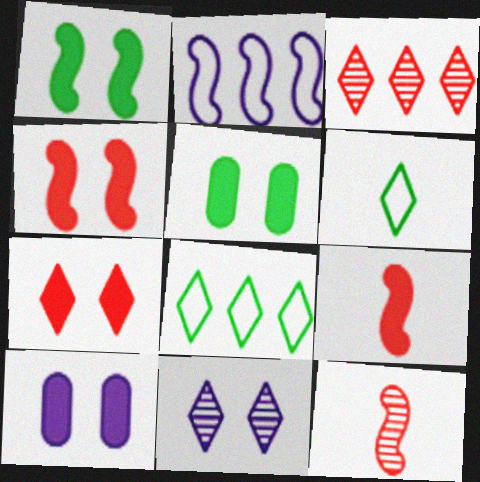[[1, 2, 12], 
[1, 7, 10], 
[8, 10, 12]]